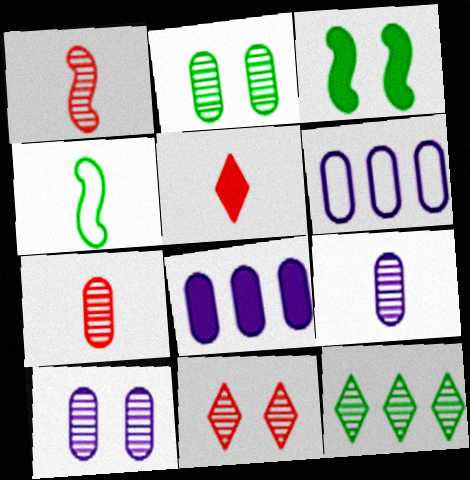[[1, 10, 12], 
[3, 5, 8], 
[4, 5, 9], 
[4, 8, 11]]